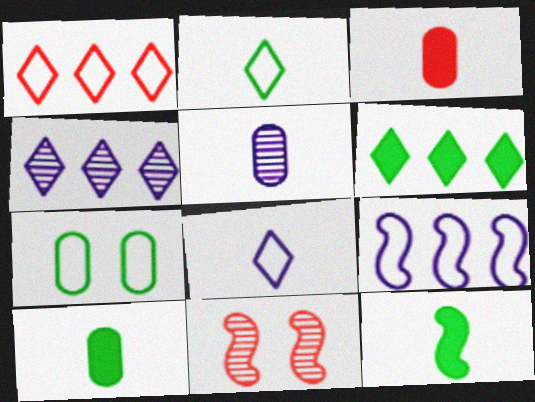[[1, 3, 11], 
[1, 4, 6], 
[9, 11, 12]]